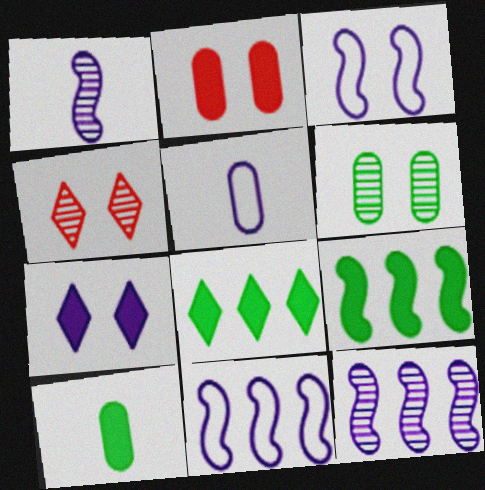[[4, 5, 9], 
[4, 10, 11], 
[5, 7, 12]]